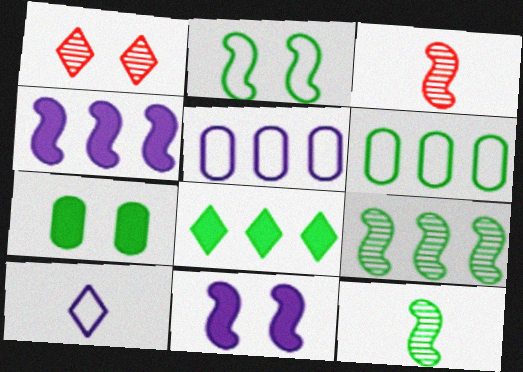[[1, 8, 10], 
[2, 3, 4], 
[6, 8, 9]]